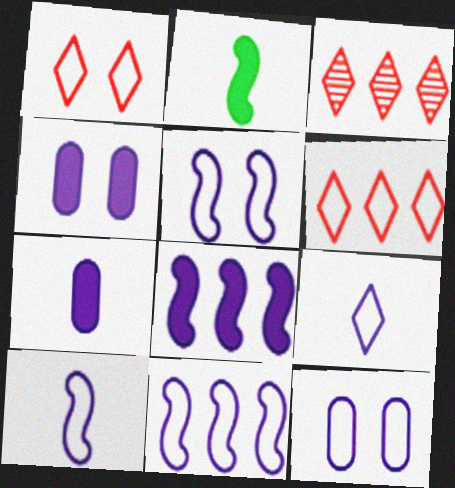[[2, 3, 12], 
[5, 10, 11], 
[9, 11, 12]]